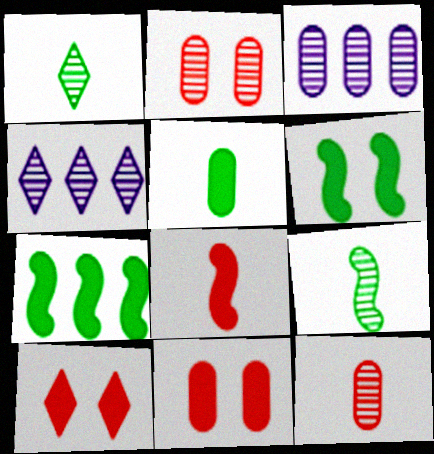[[2, 4, 9]]